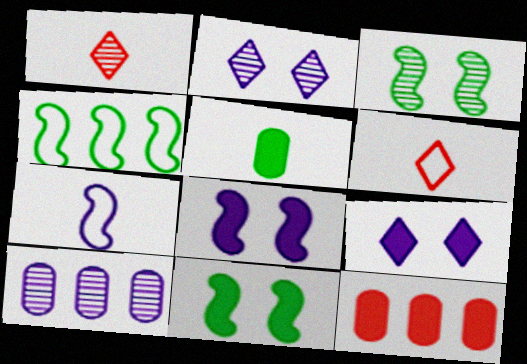[[1, 3, 10], 
[1, 5, 7], 
[6, 10, 11], 
[7, 9, 10]]